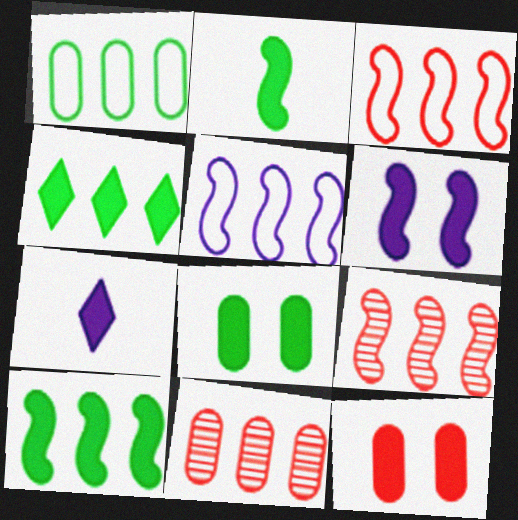[[2, 4, 8], 
[4, 5, 11], 
[5, 9, 10], 
[7, 10, 12]]